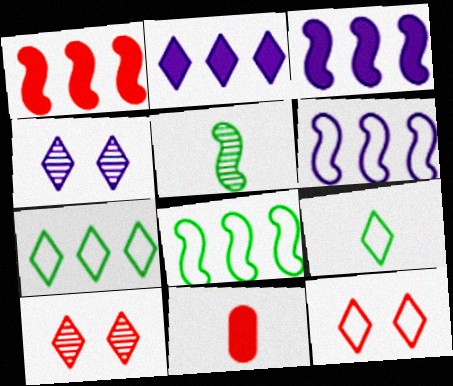[[2, 9, 10], 
[4, 8, 11]]